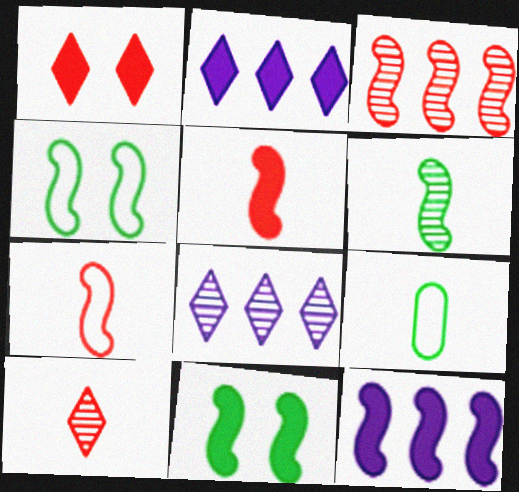[[5, 11, 12]]